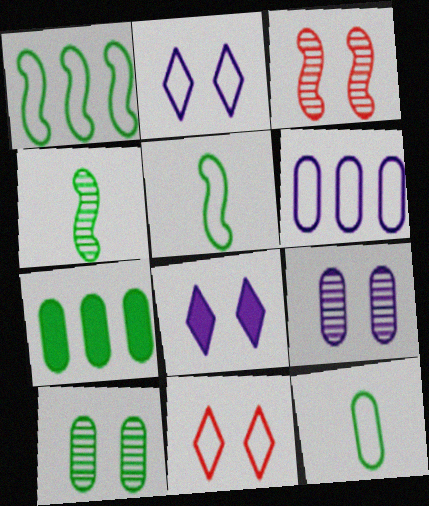[[5, 6, 11], 
[7, 10, 12]]